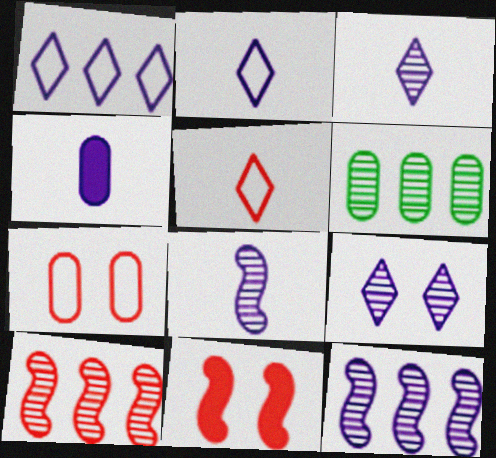[[2, 4, 8], 
[2, 6, 11], 
[4, 6, 7]]